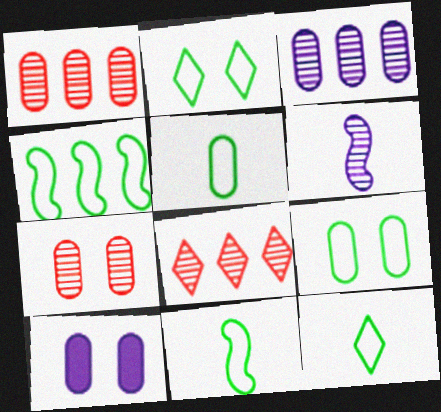[[1, 5, 10], 
[2, 4, 5], 
[4, 9, 12], 
[5, 11, 12], 
[7, 9, 10], 
[8, 10, 11]]